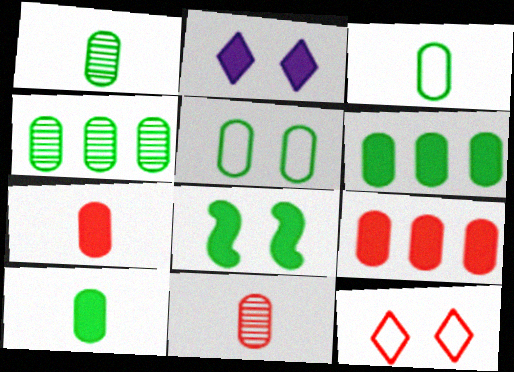[[1, 3, 10], 
[1, 5, 6], 
[4, 5, 10]]